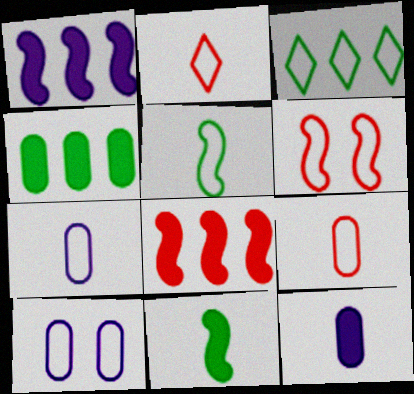[[2, 5, 7], 
[3, 6, 7]]